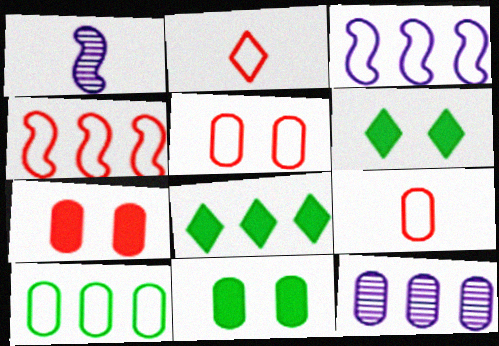[[1, 5, 8], 
[2, 4, 5], 
[4, 8, 12], 
[9, 11, 12]]